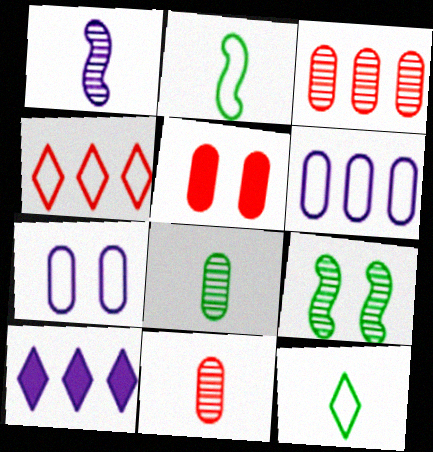[[1, 7, 10], 
[2, 4, 7], 
[5, 6, 8]]